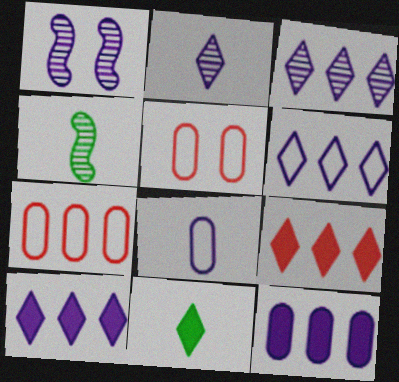[[1, 7, 11], 
[1, 8, 10], 
[3, 6, 10], 
[4, 5, 10]]